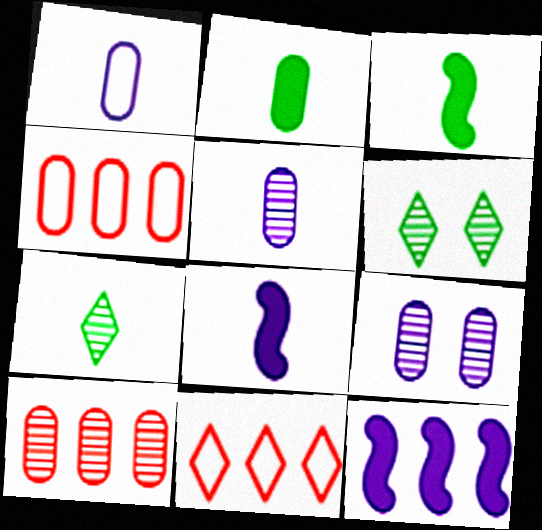[[2, 4, 9], 
[3, 9, 11], 
[4, 6, 8]]